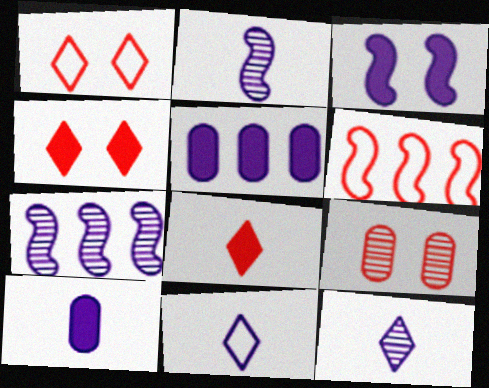[[2, 10, 11], 
[6, 8, 9]]